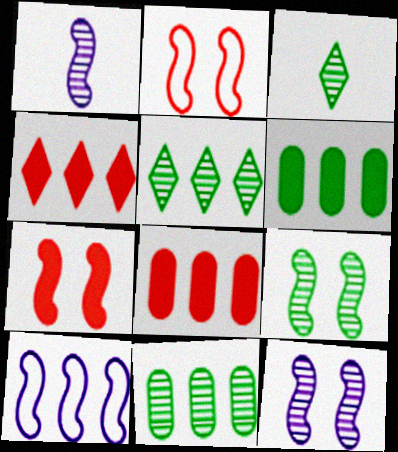[[3, 9, 11], 
[4, 10, 11], 
[5, 8, 10]]